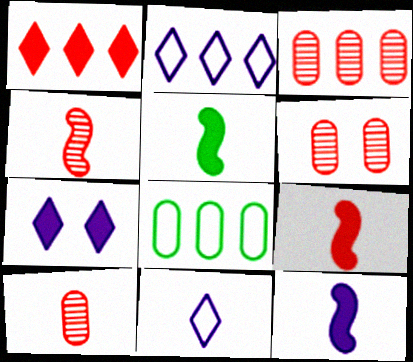[[2, 5, 6], 
[3, 6, 10], 
[4, 7, 8], 
[5, 9, 12], 
[5, 10, 11]]